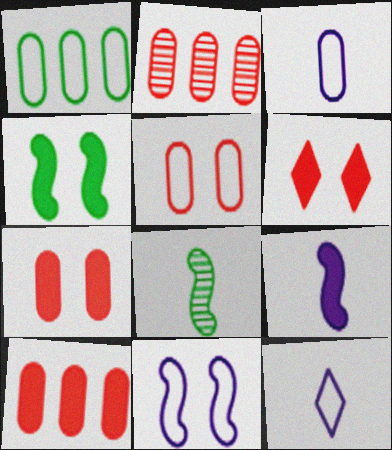[[1, 3, 5], 
[2, 4, 12]]